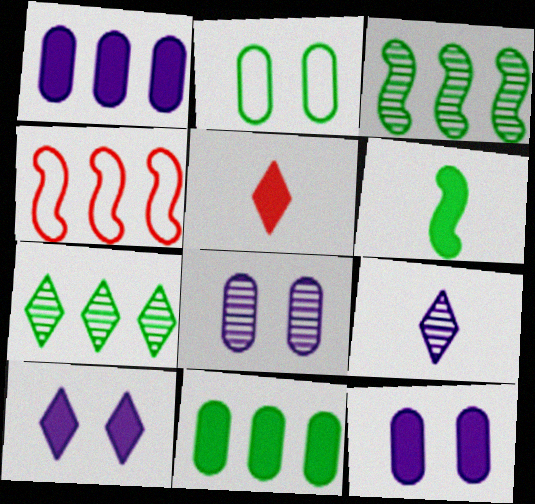[[1, 4, 7], 
[2, 6, 7]]